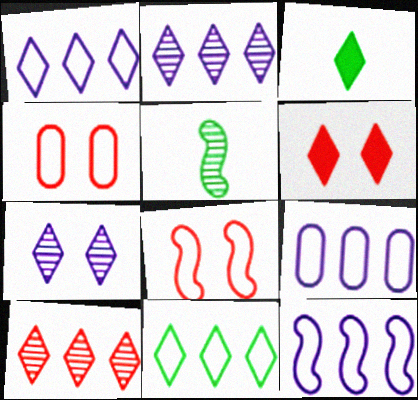[[1, 9, 12], 
[5, 6, 9]]